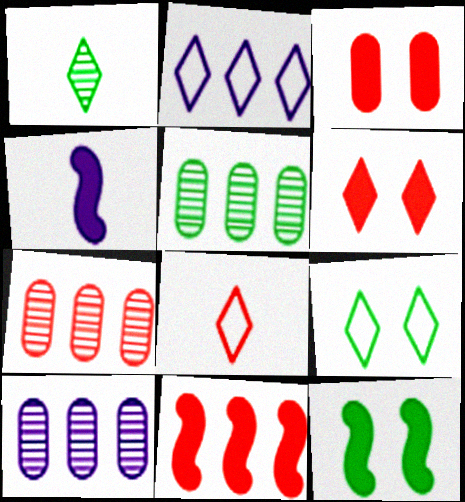[[1, 2, 6], 
[2, 5, 11], 
[2, 8, 9], 
[4, 7, 9], 
[4, 11, 12], 
[5, 7, 10], 
[8, 10, 12]]